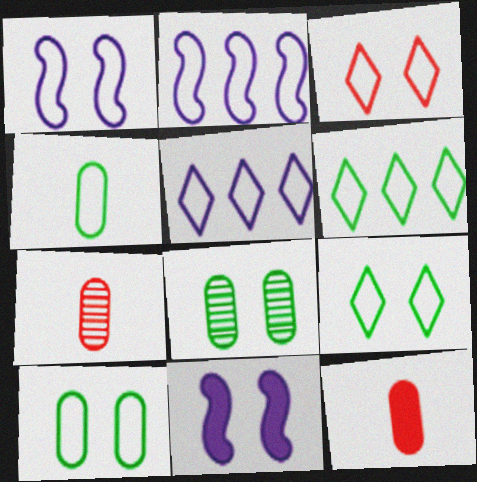[[1, 3, 10], 
[2, 3, 4], 
[3, 8, 11], 
[6, 7, 11]]